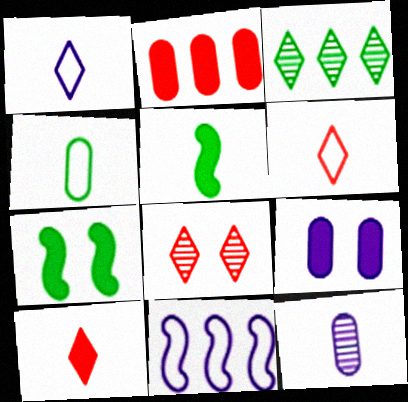[[2, 3, 11], 
[3, 4, 7], 
[5, 6, 12]]